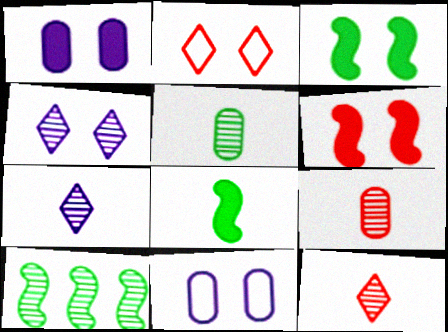[[4, 9, 10]]